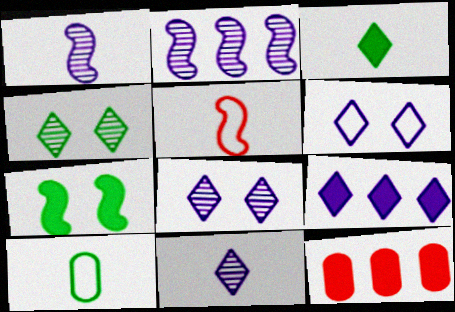[[2, 5, 7], 
[6, 9, 11]]